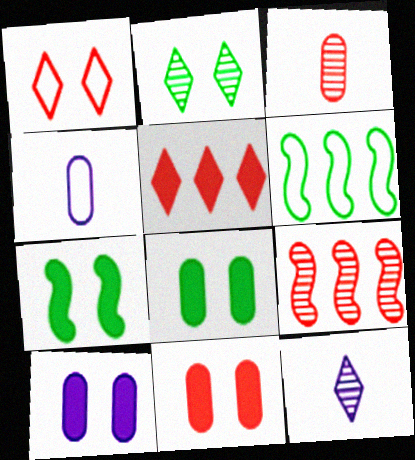[[1, 4, 6], 
[6, 11, 12], 
[8, 10, 11]]